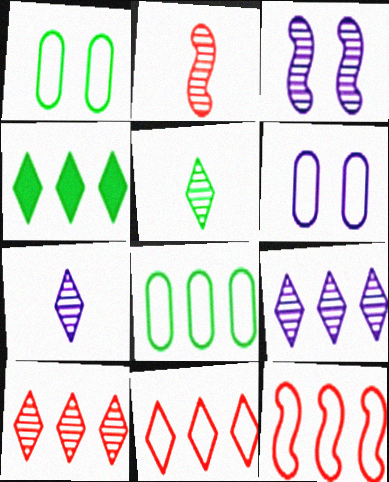[[2, 4, 6], 
[4, 9, 11]]